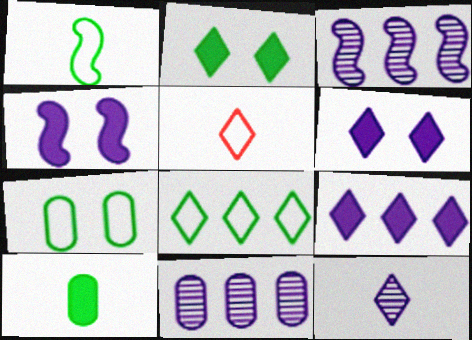[[1, 7, 8]]